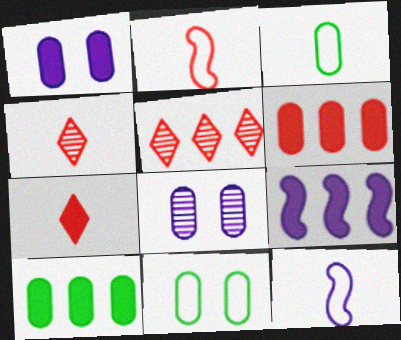[[3, 6, 8], 
[4, 9, 11]]